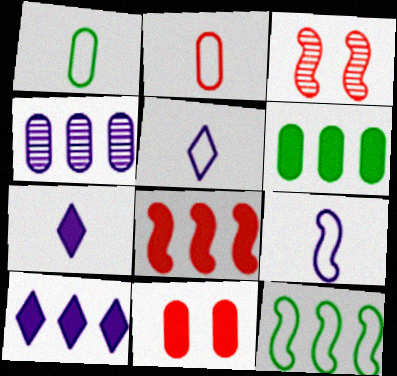[[1, 3, 10], 
[1, 4, 11], 
[3, 5, 6], 
[6, 8, 10]]